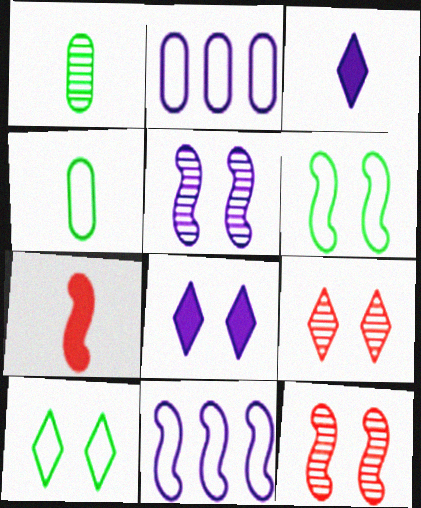[[2, 3, 5], 
[8, 9, 10]]